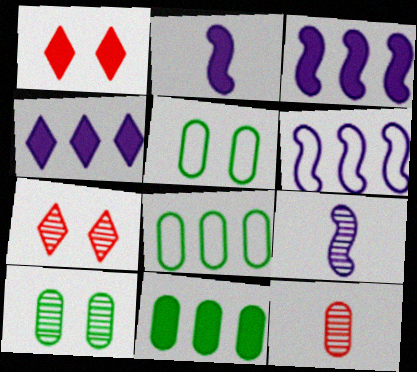[[1, 2, 11], 
[1, 8, 9], 
[2, 7, 8]]